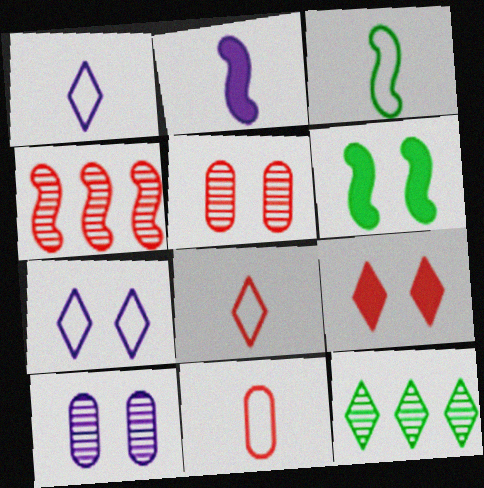[[1, 3, 11], 
[1, 9, 12], 
[4, 9, 11], 
[5, 6, 7]]